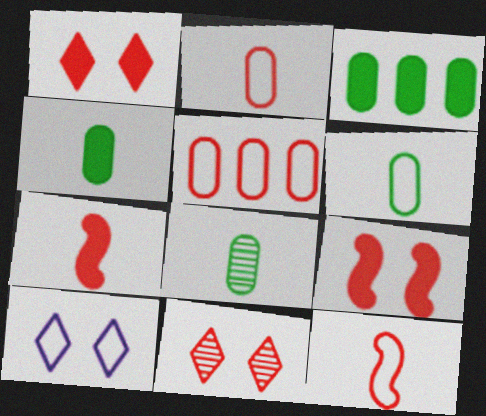[[4, 6, 8], 
[5, 7, 11]]